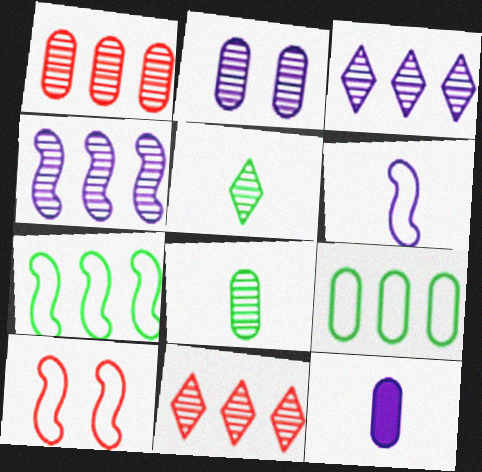[[1, 2, 8], 
[6, 7, 10]]